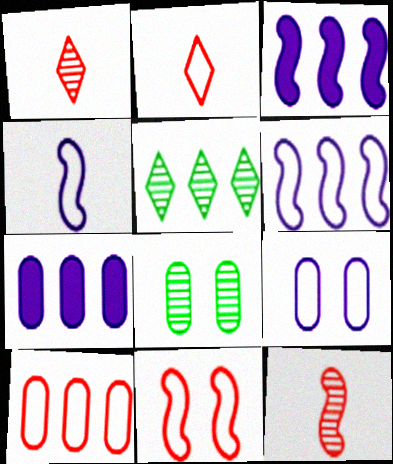[[2, 3, 8], 
[2, 10, 11], 
[3, 5, 10]]